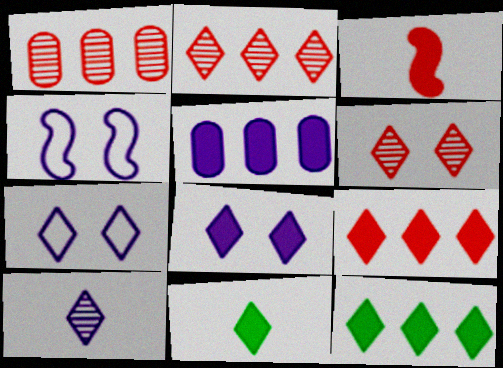[[1, 4, 11], 
[2, 7, 11], 
[4, 5, 10], 
[8, 9, 11]]